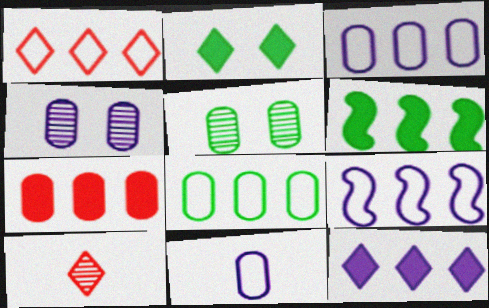[[1, 8, 9], 
[5, 7, 11], 
[6, 7, 12]]